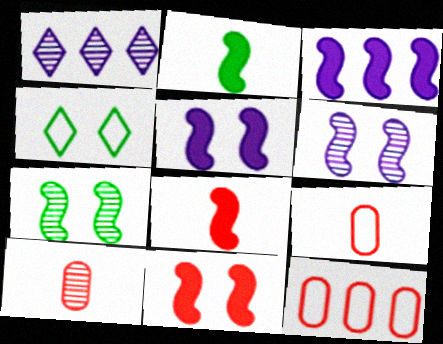[[1, 7, 10], 
[2, 3, 11], 
[3, 4, 10]]